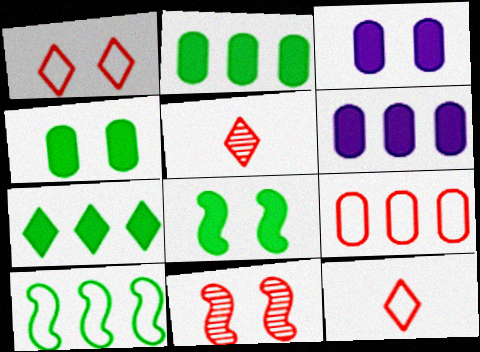[[3, 5, 10]]